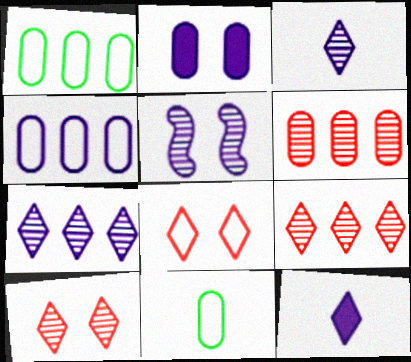[[2, 6, 11], 
[4, 5, 12]]